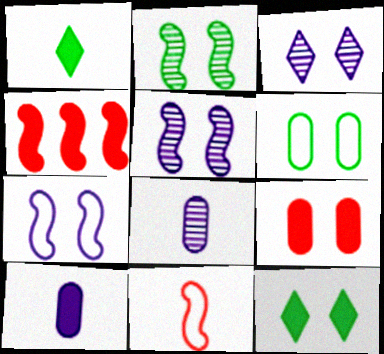[[1, 8, 11], 
[2, 6, 12], 
[4, 10, 12]]